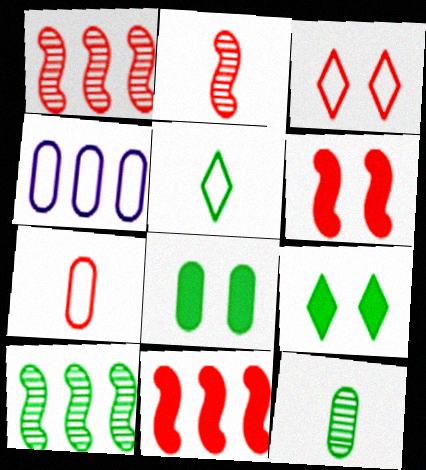[[2, 4, 9], 
[5, 8, 10]]